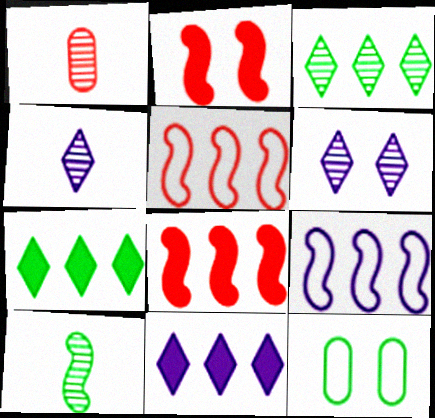[[1, 4, 10], 
[2, 6, 12], 
[2, 9, 10], 
[4, 8, 12], 
[7, 10, 12]]